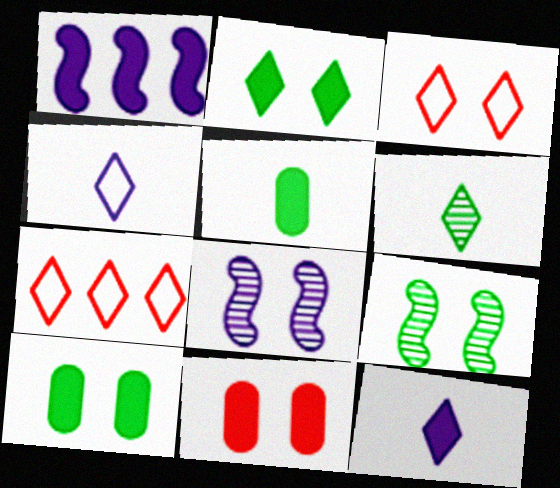[[3, 8, 10], 
[5, 7, 8]]